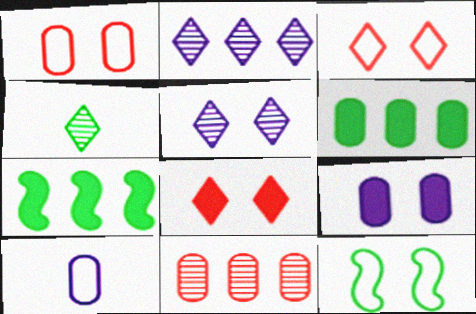[[4, 6, 12]]